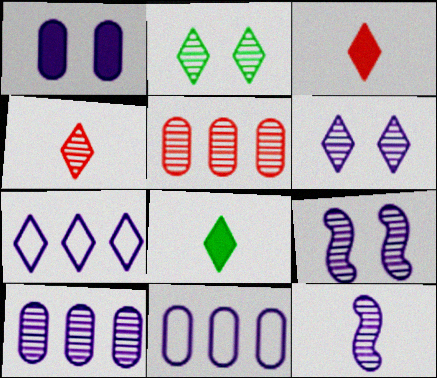[[1, 7, 12], 
[2, 3, 7], 
[2, 5, 12], 
[6, 10, 12]]